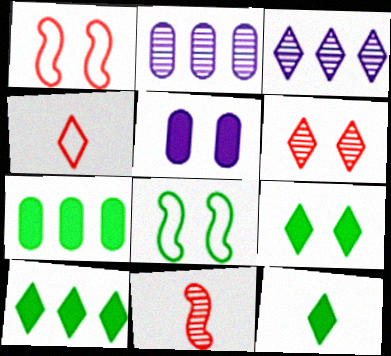[[1, 2, 12], 
[3, 4, 9], 
[5, 6, 8], 
[9, 10, 12]]